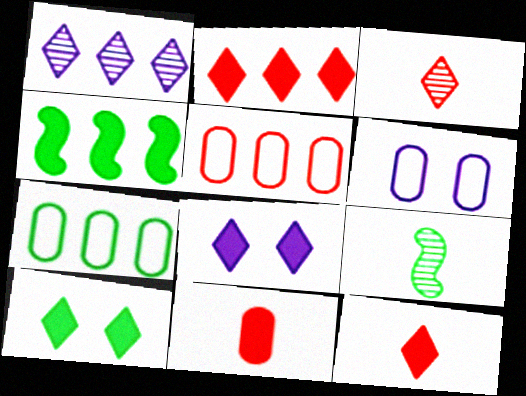[[1, 4, 5], 
[2, 6, 9], 
[3, 4, 6], 
[4, 8, 11], 
[5, 8, 9], 
[7, 9, 10]]